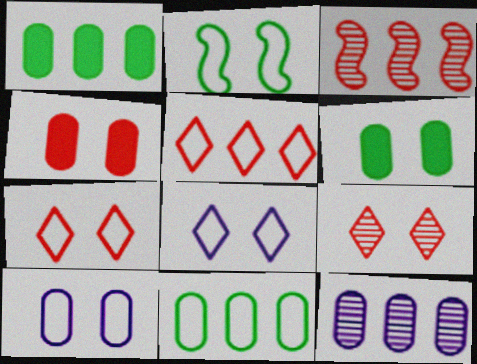[[2, 7, 10]]